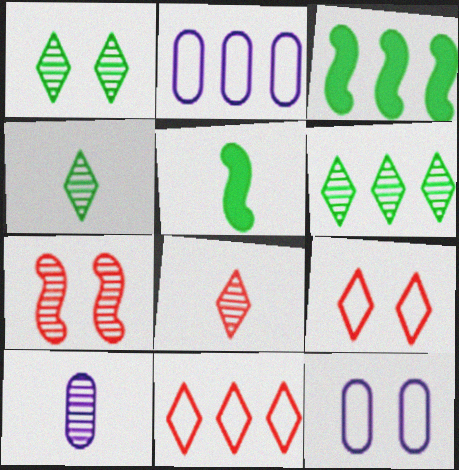[[1, 4, 6], 
[3, 8, 12], 
[3, 9, 10], 
[6, 7, 10]]